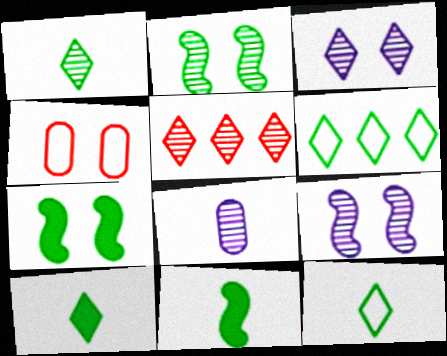[[1, 3, 5], 
[1, 10, 12], 
[2, 5, 8], 
[3, 4, 7]]